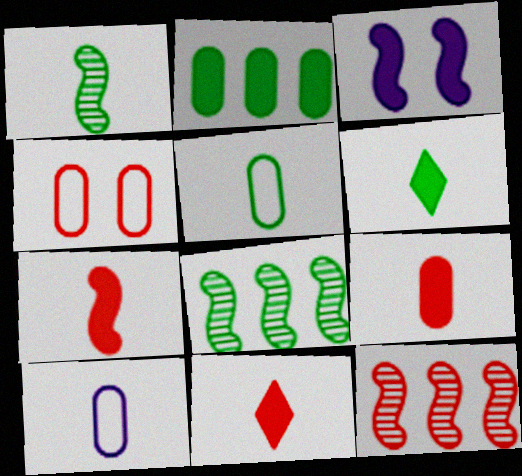[[1, 5, 6], 
[1, 10, 11], 
[2, 3, 11], 
[4, 11, 12], 
[7, 9, 11]]